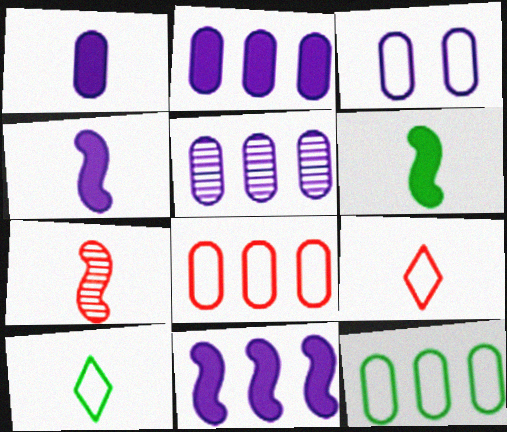[[1, 3, 5], 
[1, 7, 10]]